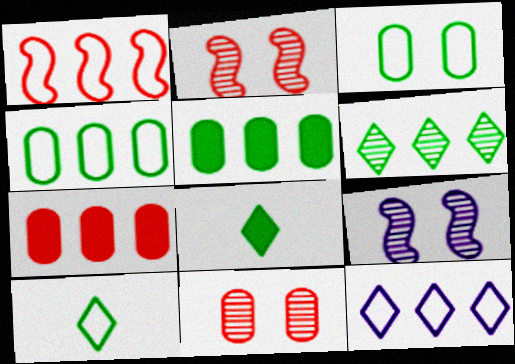[[1, 4, 12], 
[7, 9, 10]]